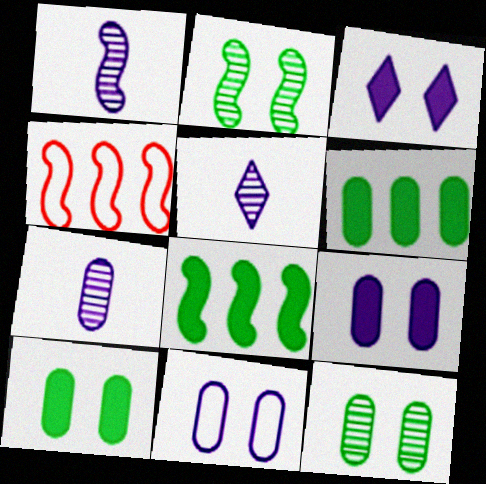[[1, 5, 7], 
[4, 5, 10]]